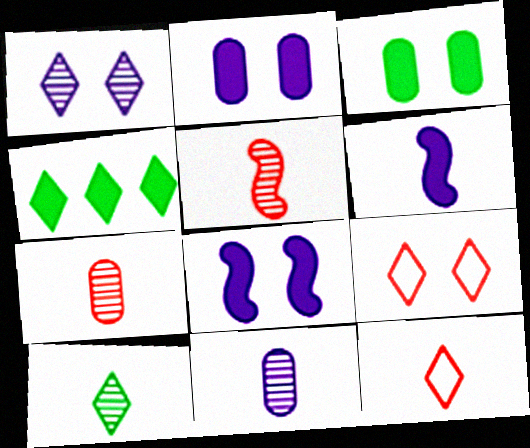[[1, 4, 12], 
[5, 10, 11]]